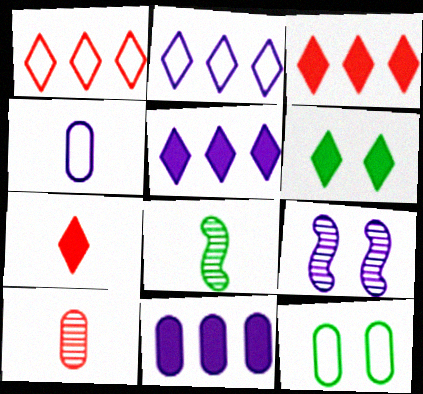[[4, 5, 9], 
[4, 7, 8], 
[5, 6, 7], 
[10, 11, 12]]